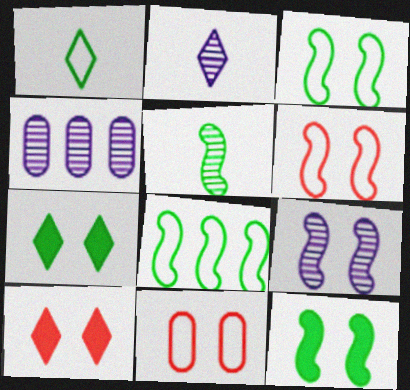[[2, 4, 9], 
[5, 8, 12], 
[6, 9, 12], 
[7, 9, 11]]